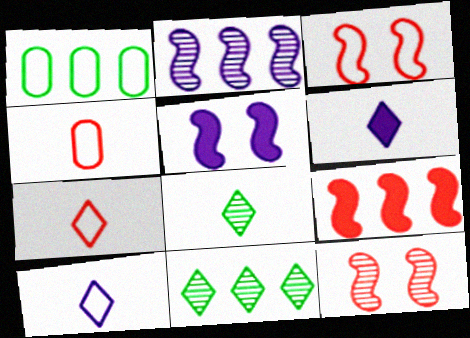[[1, 3, 10], 
[1, 6, 12], 
[4, 5, 11], 
[6, 7, 8]]